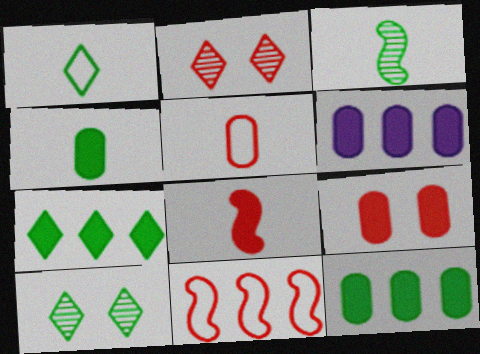[[1, 3, 4], 
[1, 7, 10], 
[4, 6, 9]]